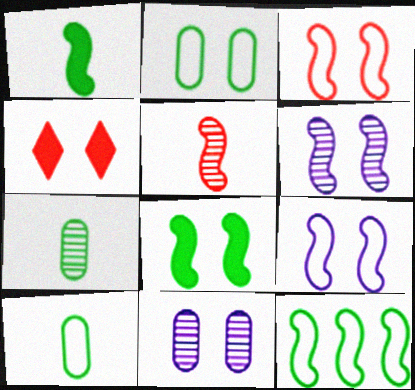[[2, 4, 6], 
[3, 6, 8]]